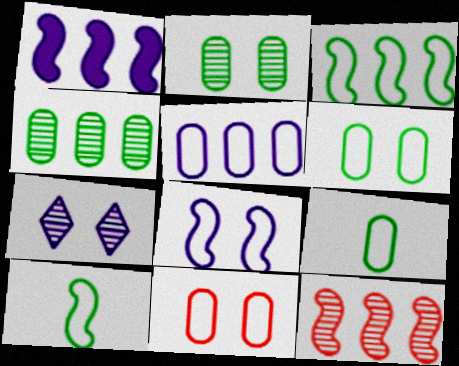[[1, 3, 12], 
[5, 9, 11]]